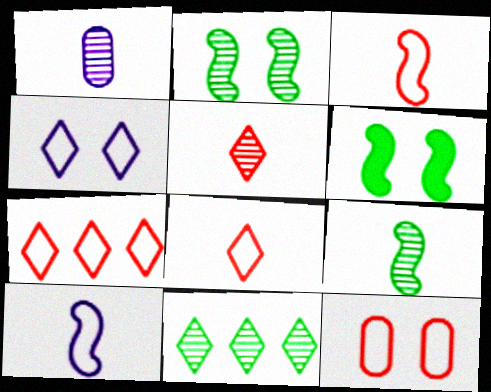[[1, 5, 9], 
[1, 6, 7], 
[3, 7, 12]]